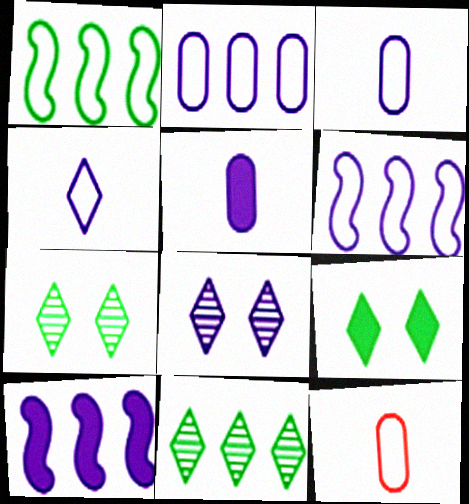[[3, 8, 10], 
[5, 6, 8], 
[7, 10, 12]]